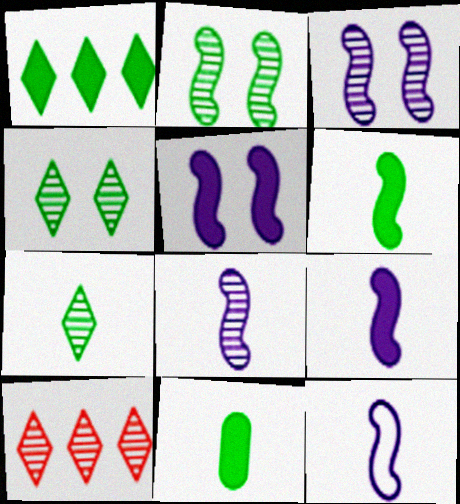[[8, 9, 12]]